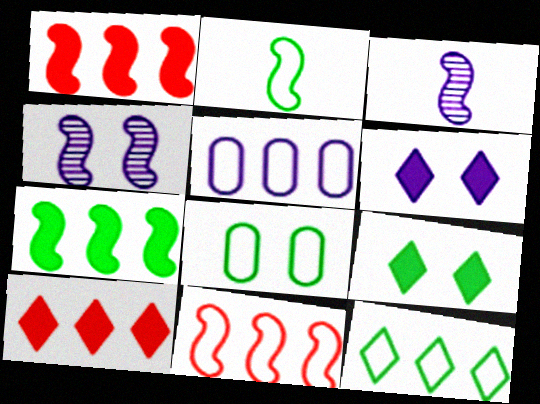[[1, 2, 4], 
[2, 8, 12], 
[3, 5, 6], 
[3, 8, 10], 
[5, 11, 12]]